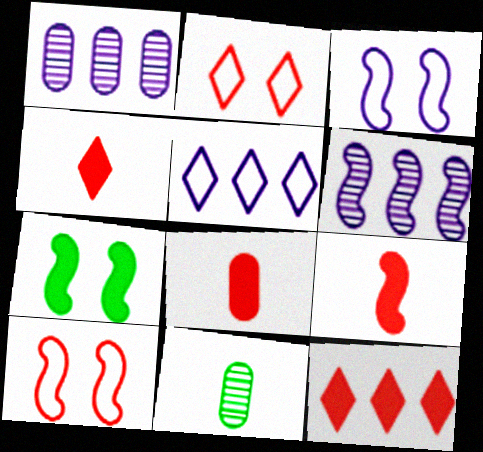[[3, 11, 12], 
[4, 8, 9]]